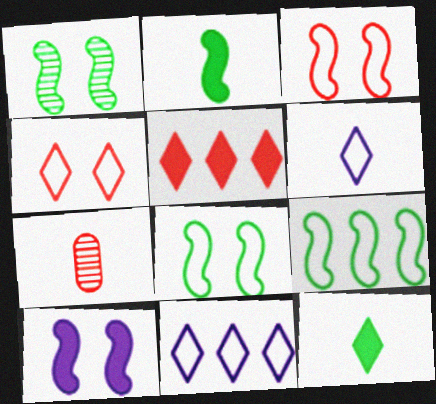[[1, 2, 9], 
[1, 3, 10], 
[2, 6, 7], 
[3, 5, 7]]